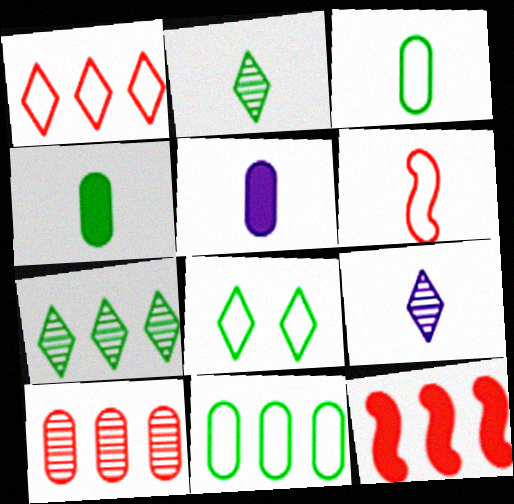[[1, 10, 12], 
[2, 5, 6], 
[4, 6, 9]]